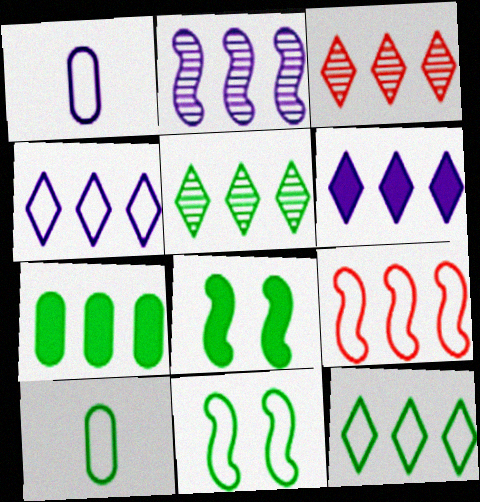[[1, 3, 8], 
[3, 6, 12], 
[5, 8, 10], 
[10, 11, 12]]